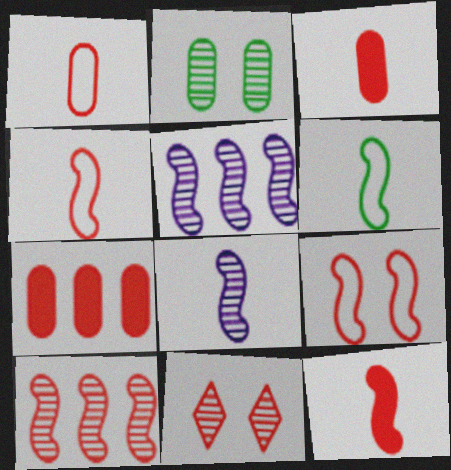[[4, 7, 11], 
[6, 8, 12], 
[9, 10, 12]]